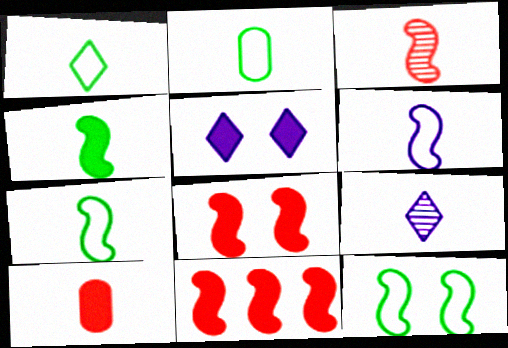[[1, 2, 7], 
[3, 4, 6], 
[7, 9, 10]]